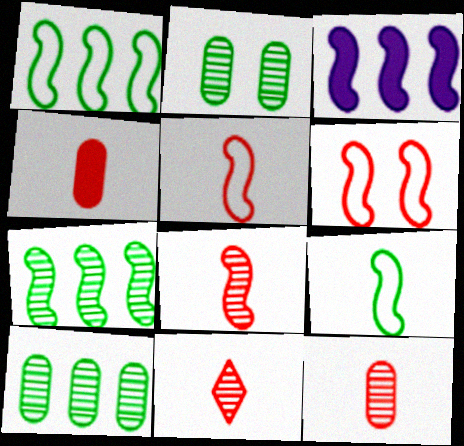[[4, 5, 11], 
[8, 11, 12]]